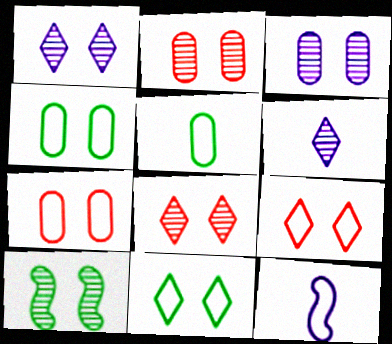[[1, 2, 10], 
[3, 8, 10]]